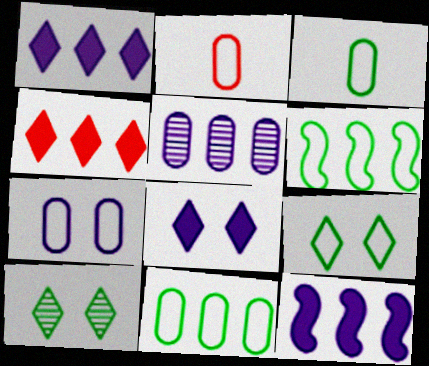[[2, 7, 11], 
[2, 10, 12], 
[3, 6, 9], 
[4, 5, 6]]